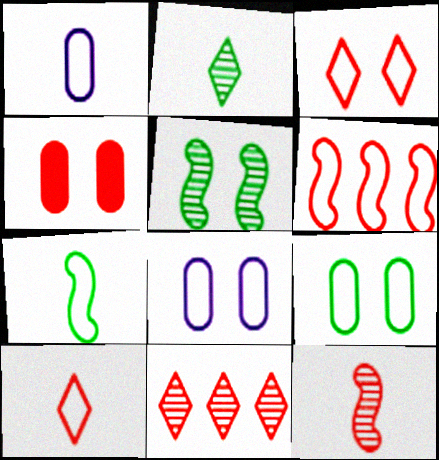[[1, 7, 10]]